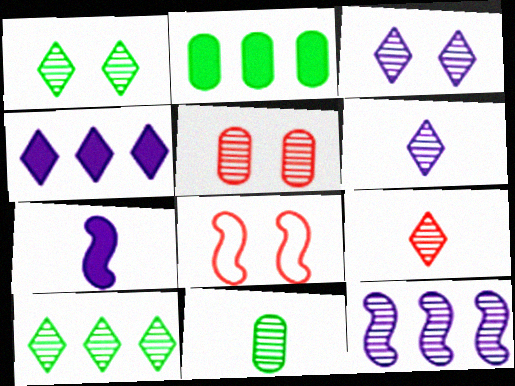[[2, 6, 8], 
[3, 9, 10], 
[4, 8, 11]]